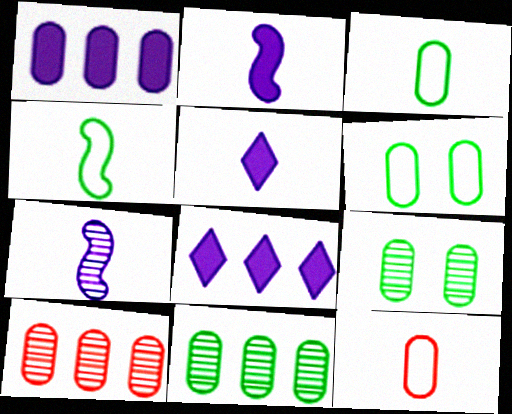[[1, 9, 12]]